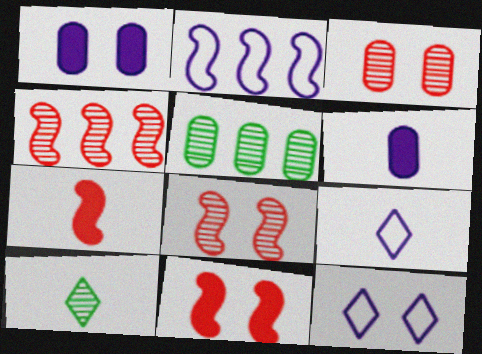[[5, 7, 12], 
[5, 9, 11]]